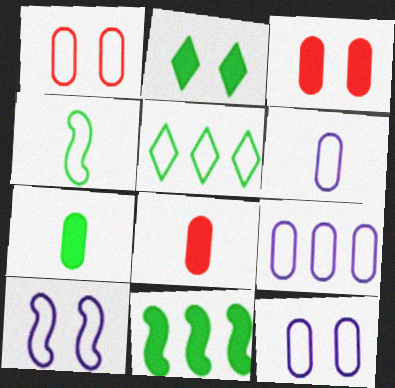[[2, 7, 11], 
[6, 9, 12]]